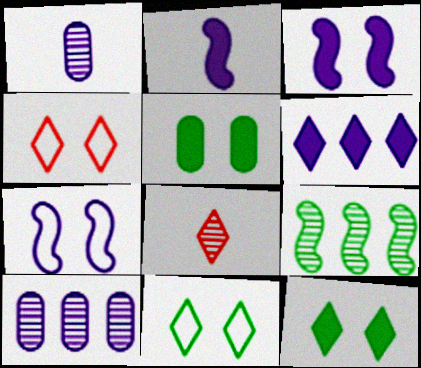[[1, 6, 7], 
[6, 8, 11]]